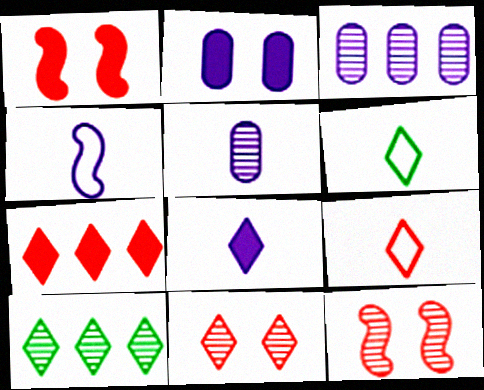[[1, 3, 6], 
[4, 5, 8], 
[5, 10, 12], 
[7, 9, 11]]